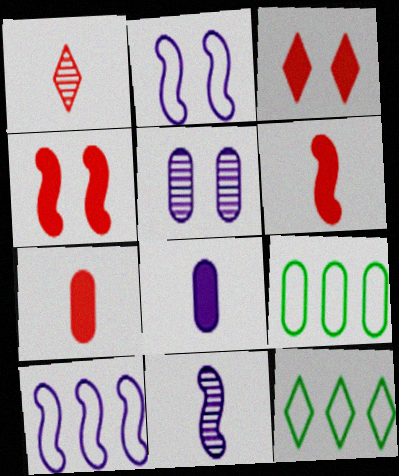[[3, 9, 11], 
[5, 6, 12], 
[5, 7, 9]]